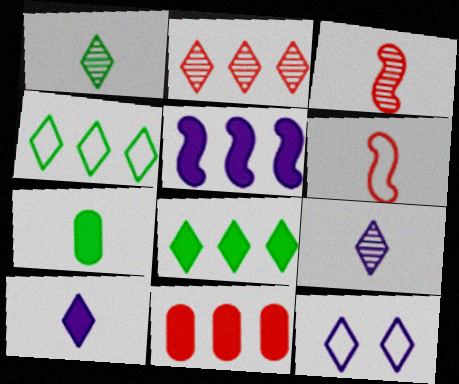[[5, 8, 11], 
[6, 7, 9]]